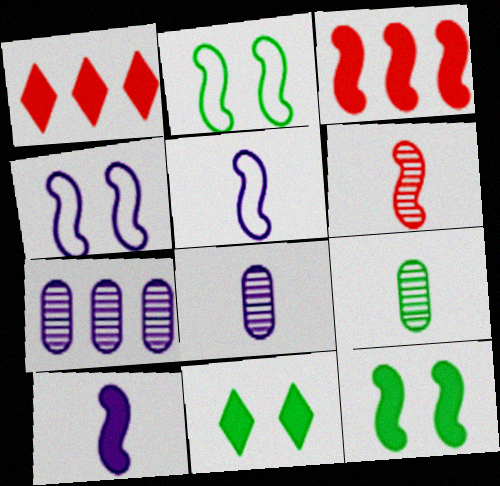[[1, 2, 8], 
[1, 4, 9], 
[3, 10, 12]]